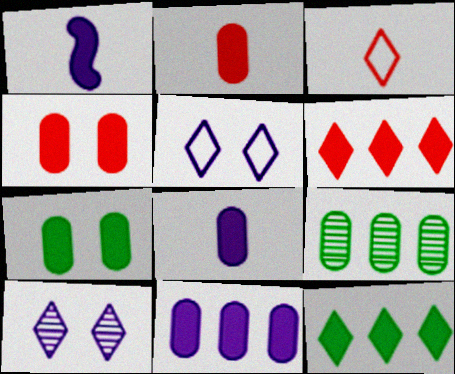[[1, 4, 12], 
[1, 6, 7], 
[2, 7, 11], 
[3, 10, 12]]